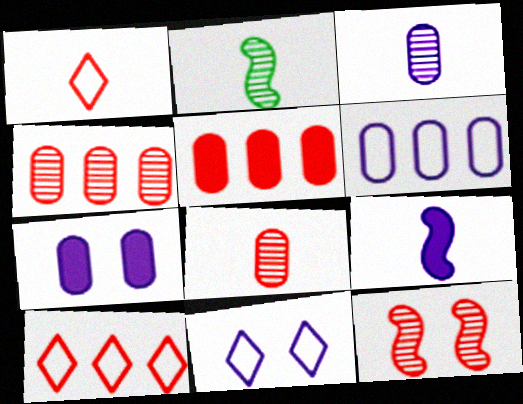[[1, 5, 12], 
[2, 5, 11], 
[2, 7, 10], 
[3, 6, 7]]